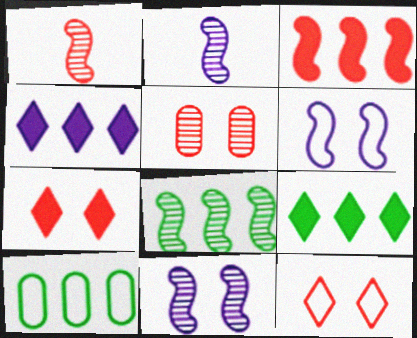[[1, 8, 11], 
[2, 7, 10], 
[8, 9, 10]]